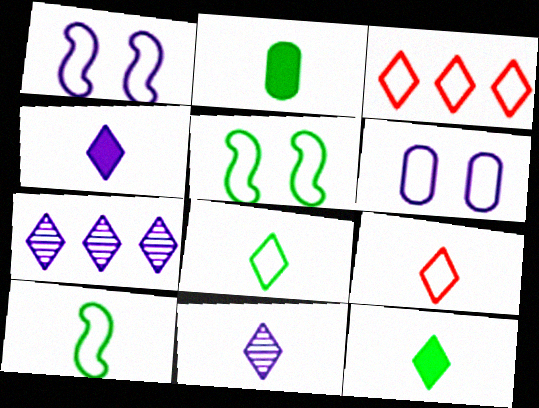[[3, 6, 10], 
[9, 11, 12]]